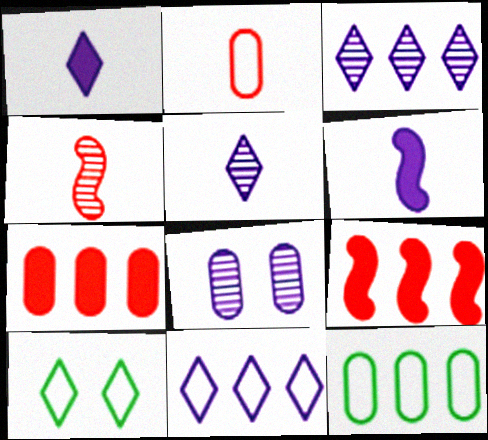[[3, 9, 12], 
[6, 8, 11]]